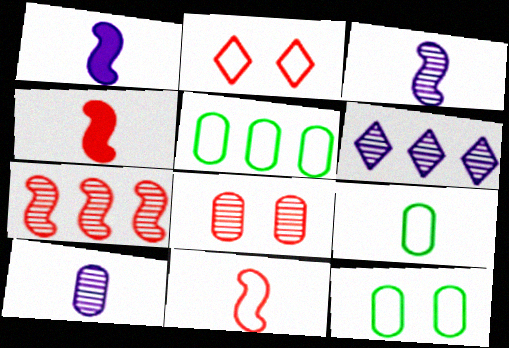[[4, 6, 12], 
[5, 9, 12]]